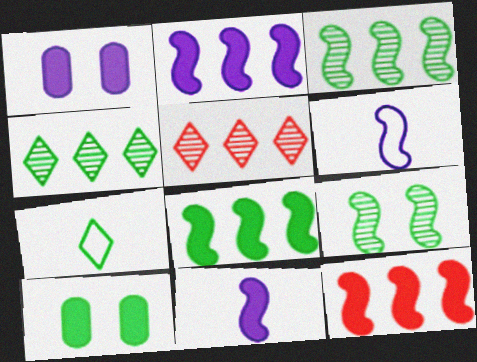[[2, 8, 12], 
[3, 7, 10], 
[5, 6, 10], 
[6, 9, 12]]